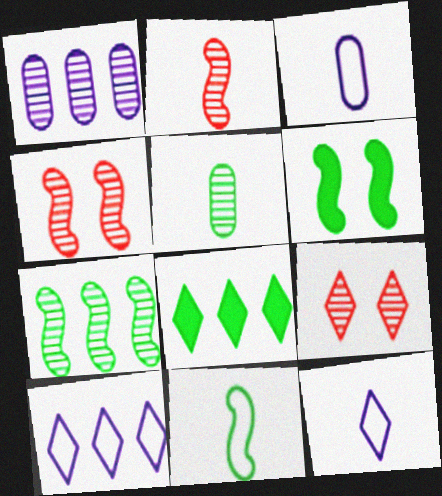[[3, 4, 8], 
[6, 7, 11], 
[8, 9, 12]]